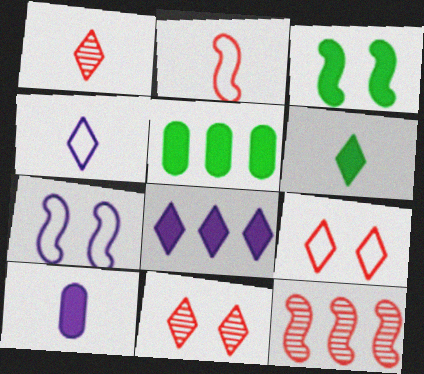[[1, 4, 6], 
[1, 5, 7], 
[3, 5, 6]]